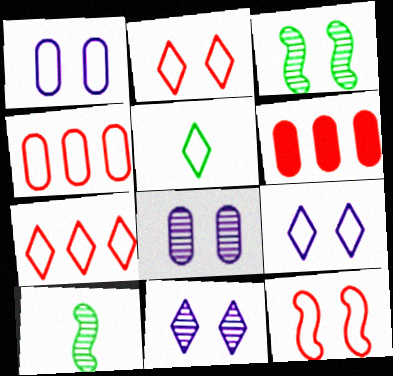[[5, 7, 9], 
[6, 9, 10]]